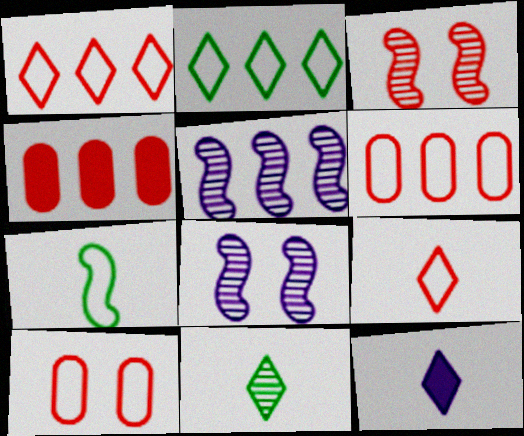[[2, 4, 5], 
[3, 4, 9], 
[9, 11, 12]]